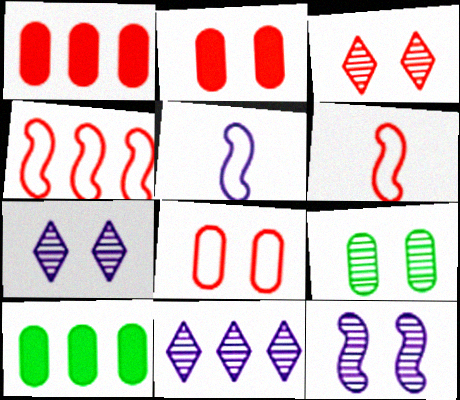[[1, 3, 6], 
[3, 5, 10], 
[3, 9, 12], 
[4, 10, 11], 
[6, 7, 10]]